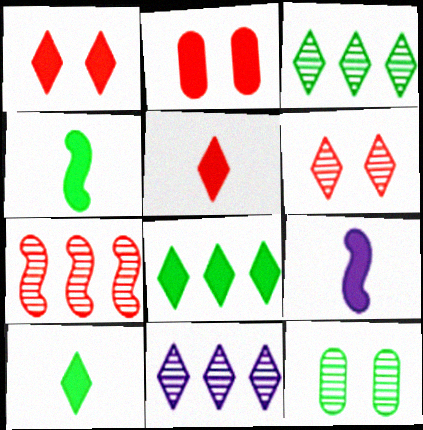[[2, 8, 9]]